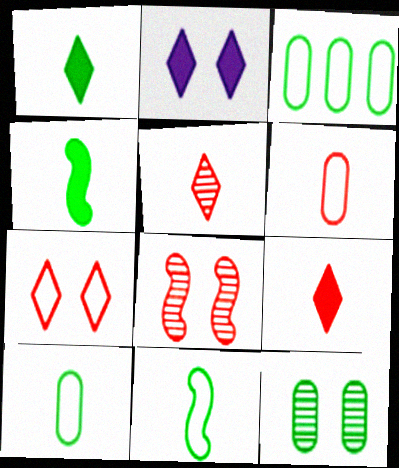[]